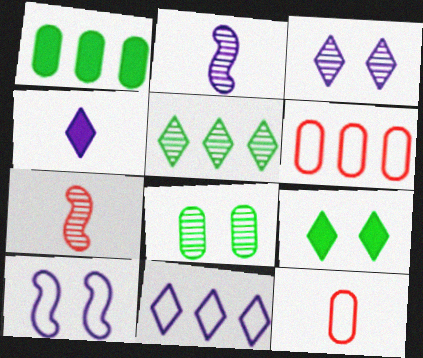[[2, 6, 9], 
[3, 4, 11]]